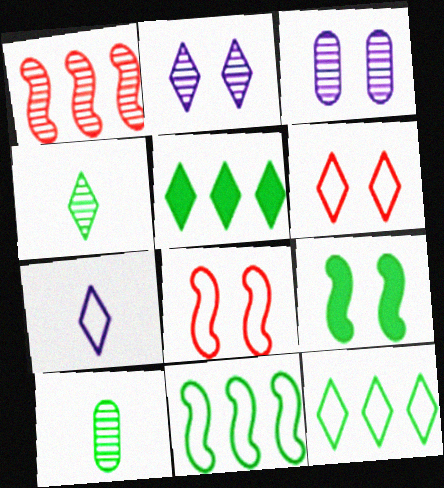[[1, 2, 10], 
[1, 3, 4], 
[3, 6, 9], 
[6, 7, 12], 
[9, 10, 12]]